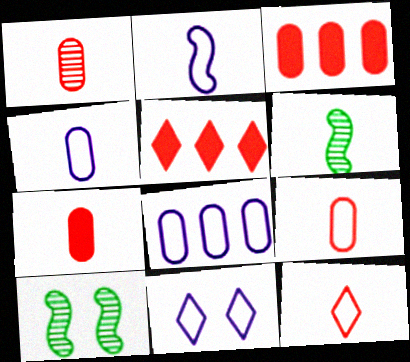[[1, 7, 9], 
[2, 8, 11], 
[3, 6, 11], 
[4, 5, 10]]